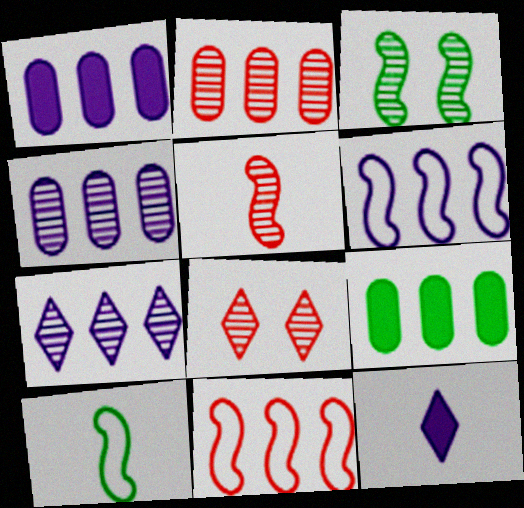[[1, 6, 7], 
[1, 8, 10], 
[2, 5, 8], 
[7, 9, 11]]